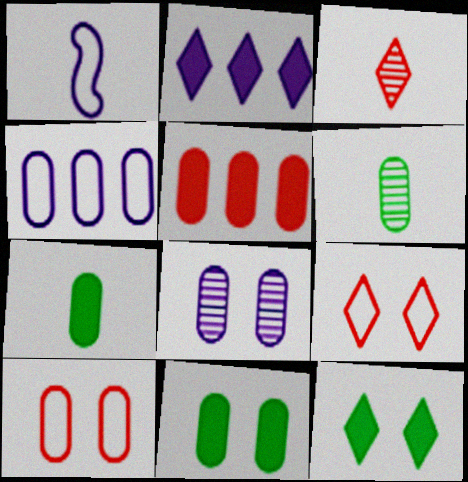[[1, 2, 8], 
[1, 3, 7], 
[8, 10, 11]]